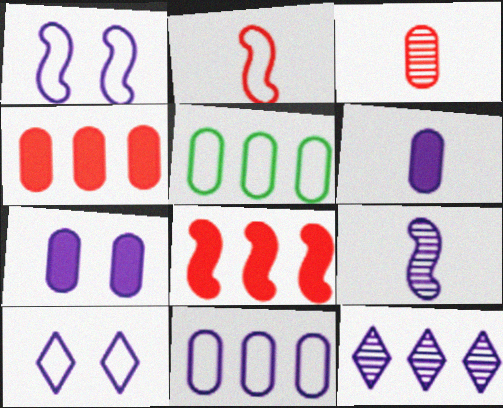[[1, 6, 12], 
[2, 5, 10], 
[3, 5, 7], 
[5, 8, 12]]